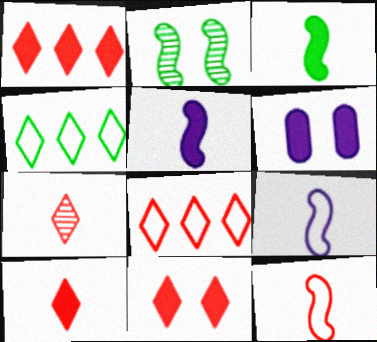[[1, 3, 6], 
[1, 10, 11], 
[7, 8, 11]]